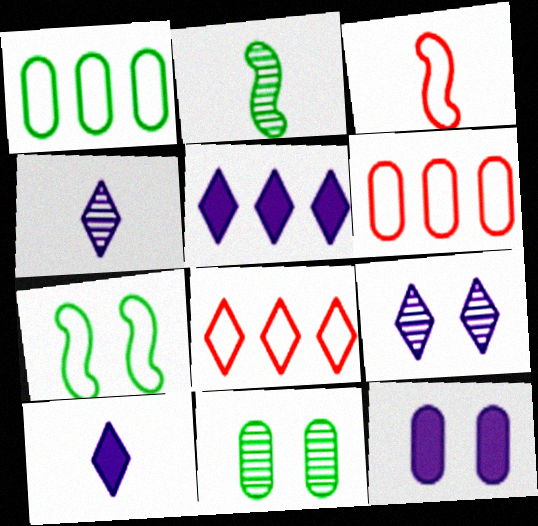[[2, 8, 12], 
[3, 5, 11]]